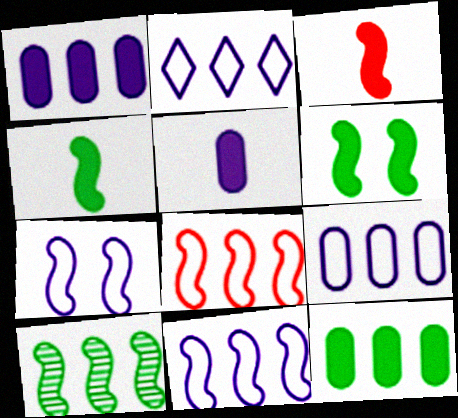[[2, 9, 11], 
[3, 7, 10]]